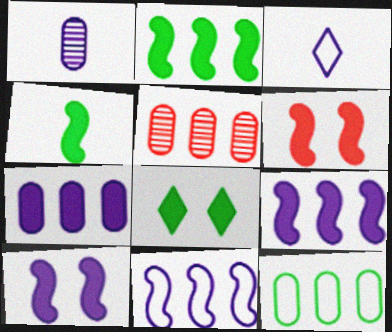[[4, 6, 9], 
[5, 7, 12]]